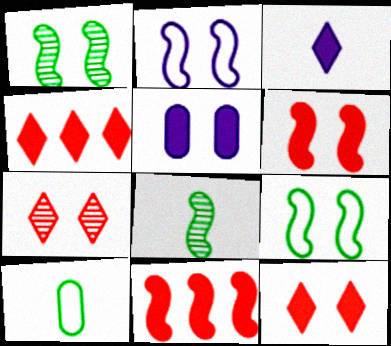[[1, 2, 6], 
[2, 8, 11], 
[5, 7, 9]]